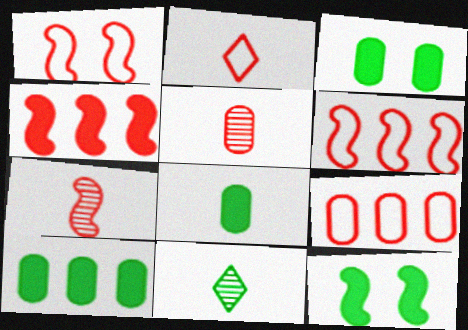[[1, 2, 9], 
[1, 4, 7], 
[3, 8, 10]]